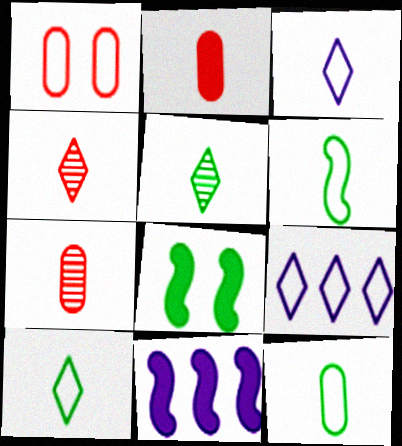[[1, 5, 11], 
[1, 6, 9], 
[6, 10, 12], 
[7, 8, 9]]